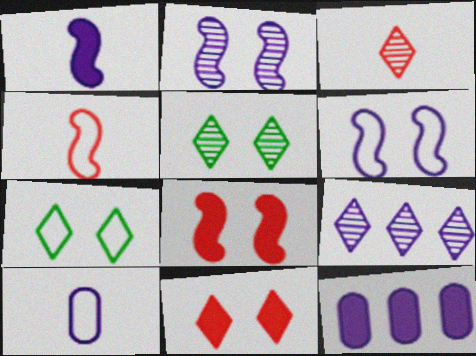[[3, 5, 9], 
[4, 5, 12]]